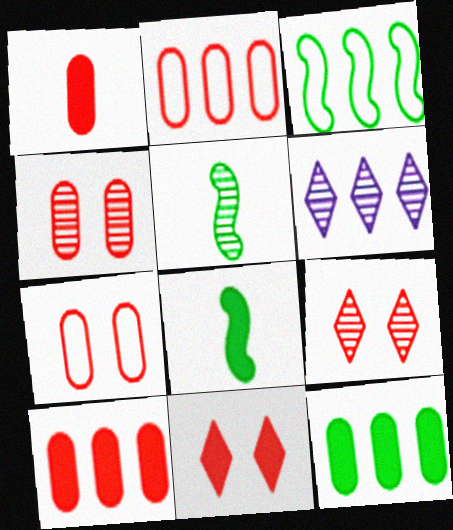[[1, 2, 4], 
[3, 6, 10], 
[4, 5, 6], 
[6, 7, 8]]